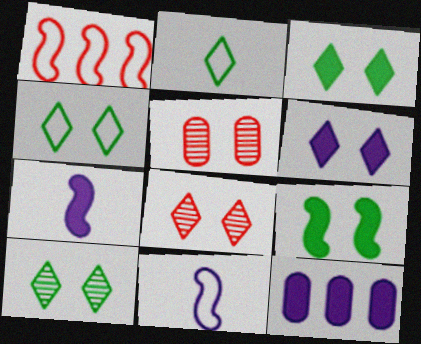[[3, 4, 10], 
[4, 6, 8], 
[6, 7, 12]]